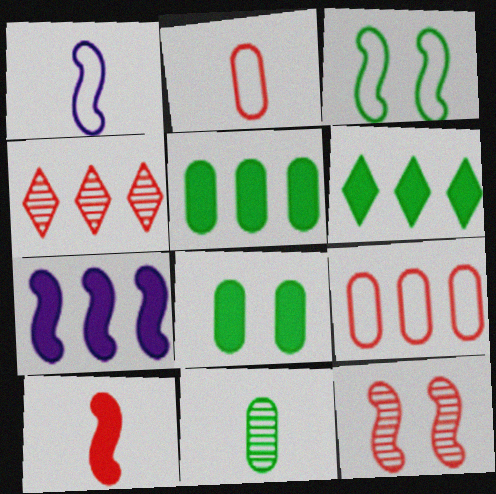[[1, 4, 8], 
[3, 6, 11]]